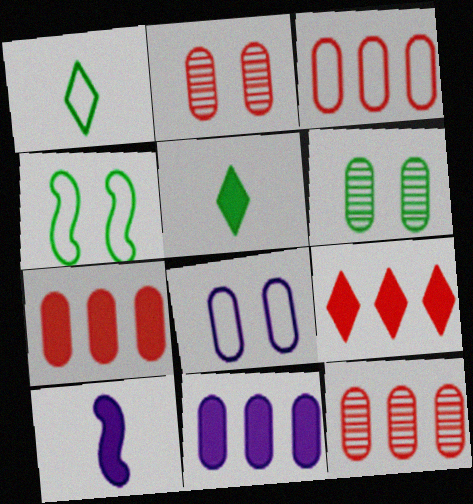[[3, 7, 12]]